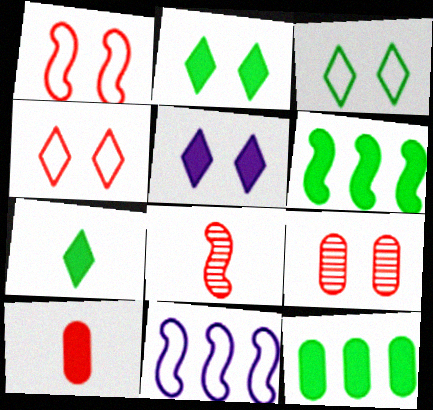[[5, 6, 10], 
[7, 9, 11]]